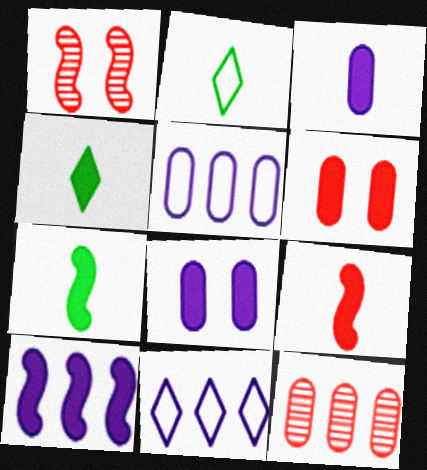[[1, 4, 5], 
[3, 4, 9], 
[4, 6, 10]]